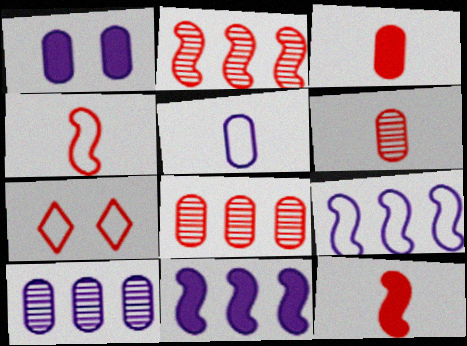[[1, 5, 10], 
[2, 3, 7], 
[7, 8, 12]]